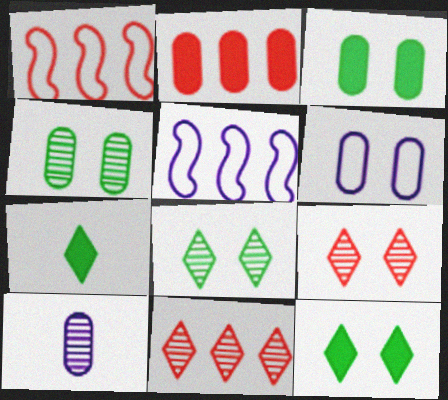[[1, 2, 11], 
[1, 10, 12]]